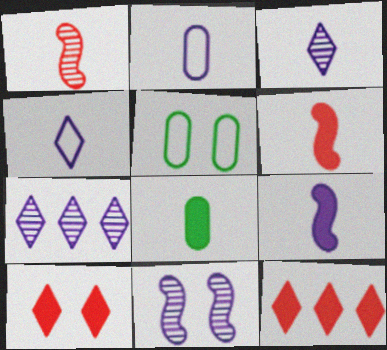[[1, 4, 8], 
[2, 3, 9], 
[5, 6, 7], 
[5, 10, 11]]